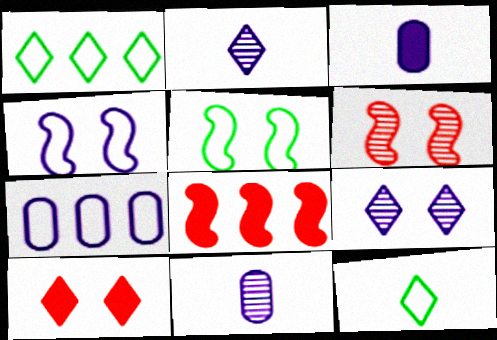[[1, 2, 10], 
[1, 3, 6]]